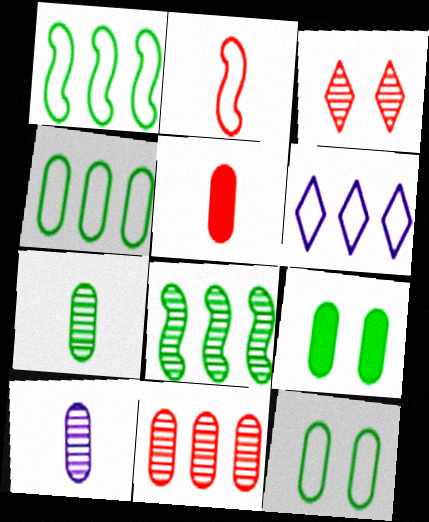[[2, 6, 12], 
[3, 8, 10], 
[4, 7, 9]]